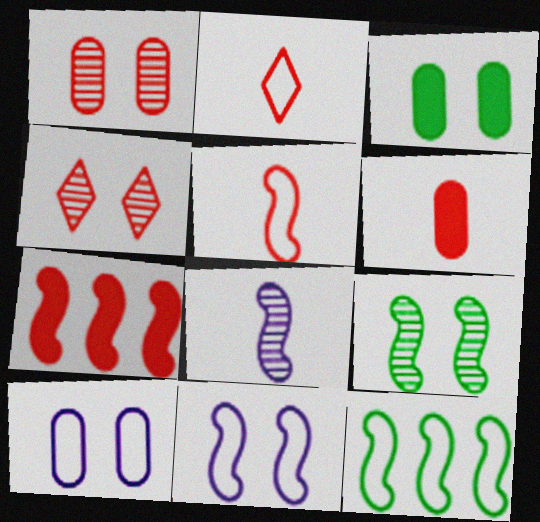[[1, 2, 7], 
[1, 3, 10], 
[2, 10, 12], 
[3, 4, 11], 
[5, 11, 12]]